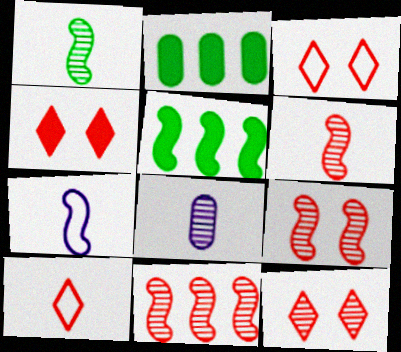[[2, 7, 12], 
[3, 4, 12], 
[3, 5, 8], 
[5, 7, 9], 
[6, 9, 11]]